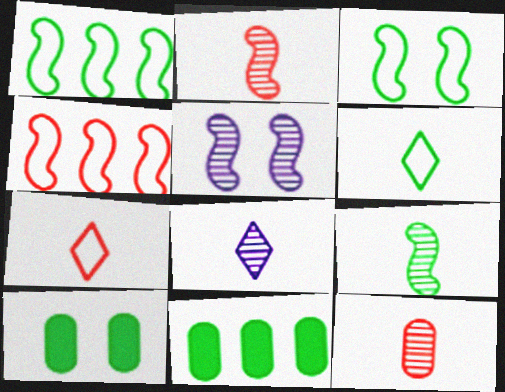[[4, 8, 10], 
[5, 7, 11], 
[8, 9, 12]]